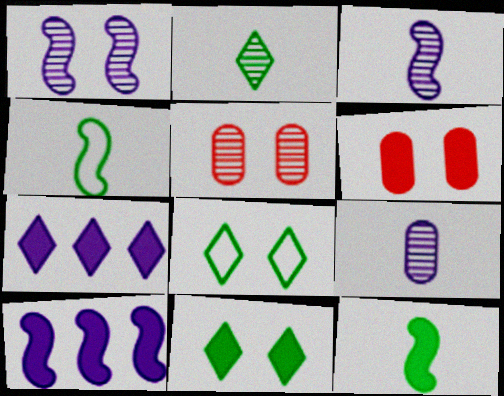[[1, 6, 8], 
[4, 5, 7], 
[6, 7, 12]]